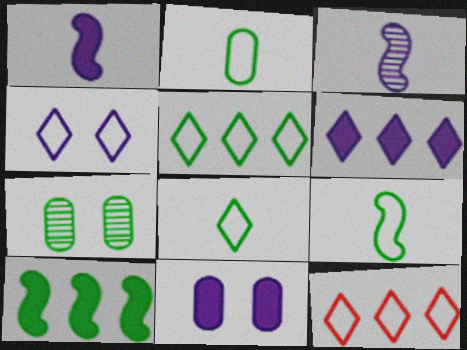[[1, 6, 11], 
[1, 7, 12], 
[2, 8, 9], 
[4, 8, 12], 
[7, 8, 10]]